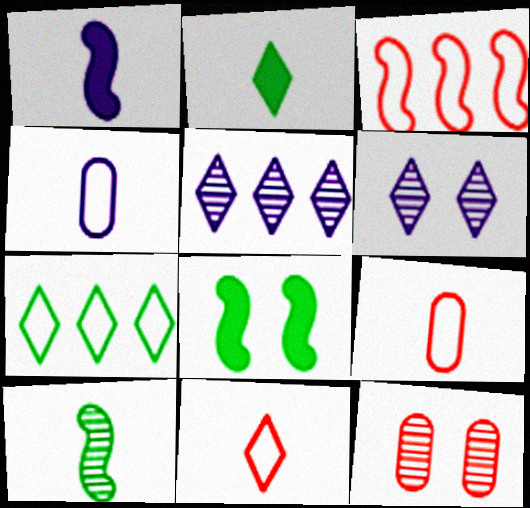[[1, 7, 12], 
[5, 8, 9], 
[5, 10, 12]]